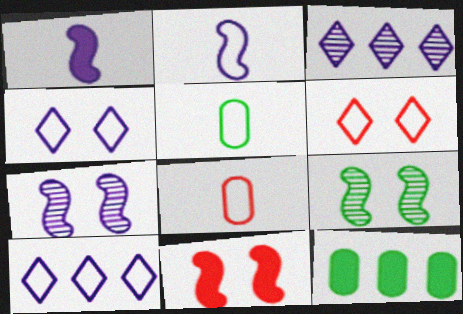[[3, 5, 11]]